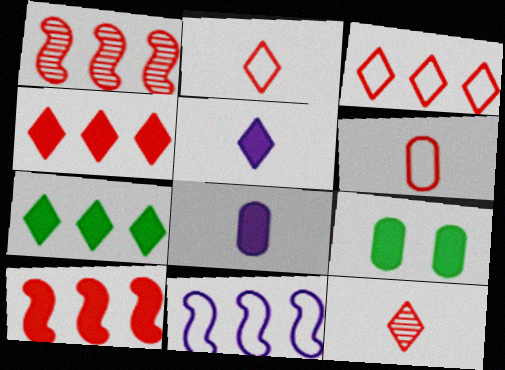[[5, 9, 10], 
[9, 11, 12]]